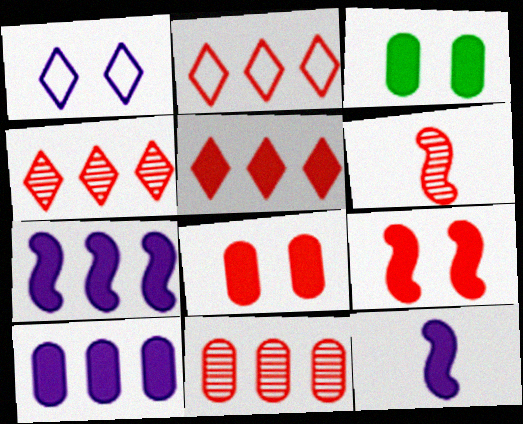[[2, 4, 5], 
[2, 6, 8], 
[3, 5, 12]]